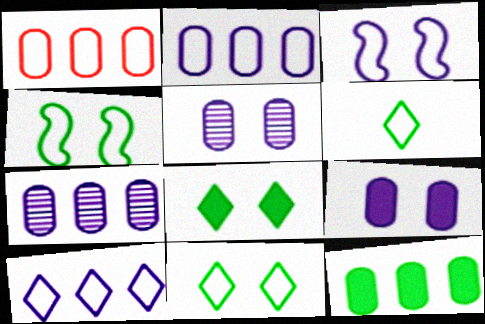[[1, 3, 6], 
[1, 7, 12]]